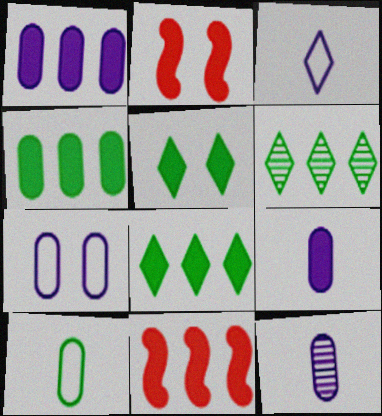[[1, 7, 12], 
[1, 8, 11], 
[2, 8, 9], 
[5, 9, 11]]